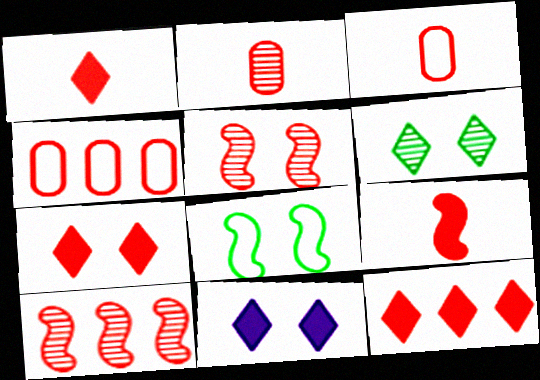[[1, 4, 5], 
[1, 7, 12], 
[3, 5, 12], 
[3, 7, 10], 
[4, 10, 12]]